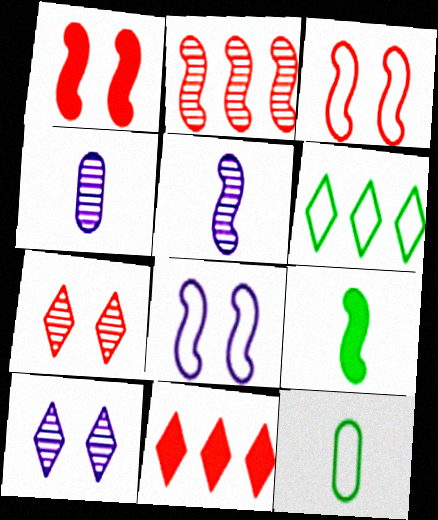[[1, 4, 6], 
[2, 8, 9]]